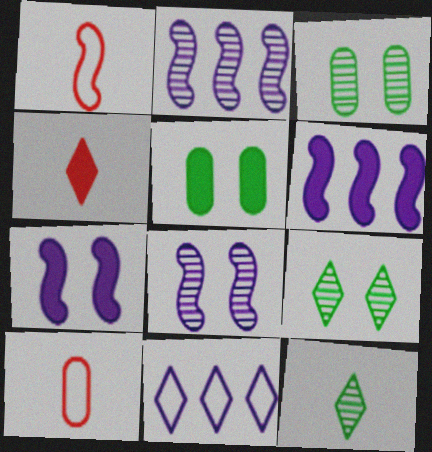[[4, 5, 6], 
[4, 9, 11], 
[6, 9, 10]]